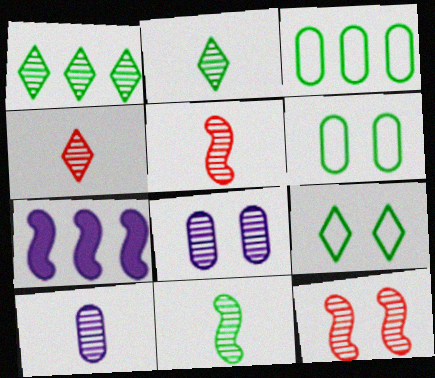[[1, 5, 8], 
[1, 10, 12], 
[2, 5, 10], 
[4, 6, 7], 
[4, 10, 11]]